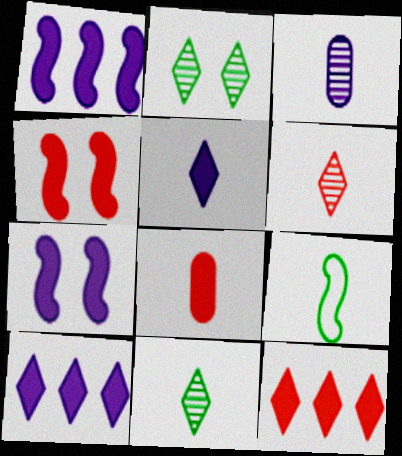[[4, 8, 12]]